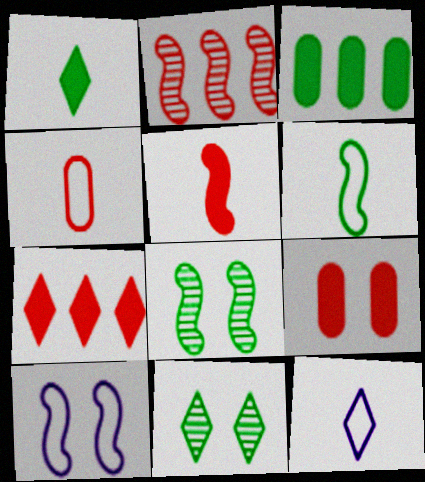[[3, 6, 11], 
[4, 6, 12], 
[5, 7, 9], 
[7, 11, 12], 
[9, 10, 11]]